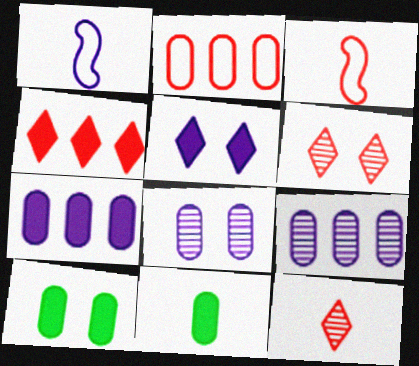[[1, 5, 9], 
[1, 11, 12], 
[2, 8, 11]]